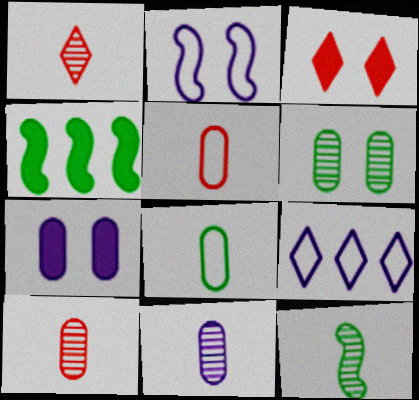[[1, 11, 12], 
[2, 3, 6]]